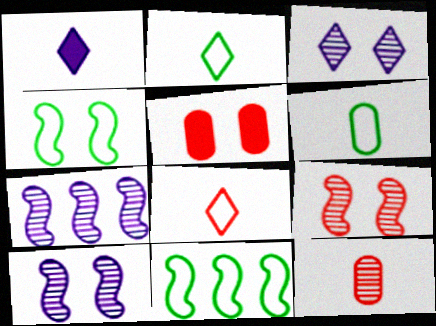[[2, 5, 7], 
[3, 4, 5]]